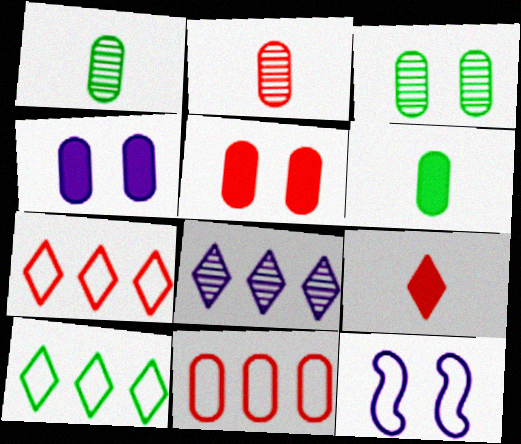[[1, 4, 11], 
[2, 5, 11]]